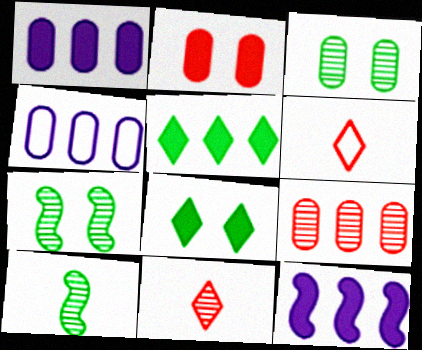[[1, 6, 7], 
[3, 6, 12]]